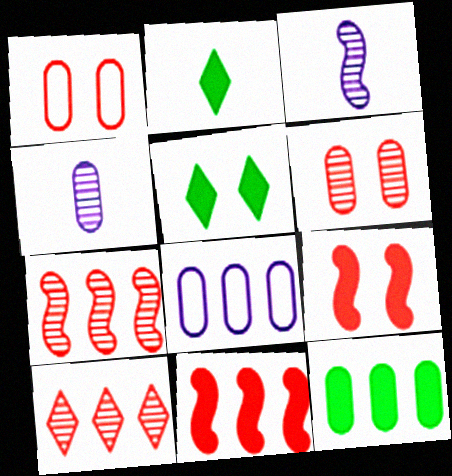[[1, 4, 12]]